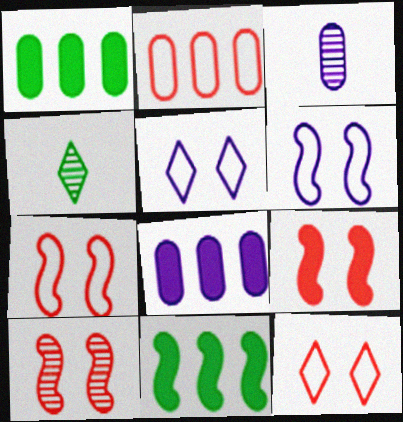[[3, 11, 12], 
[4, 7, 8], 
[7, 9, 10]]